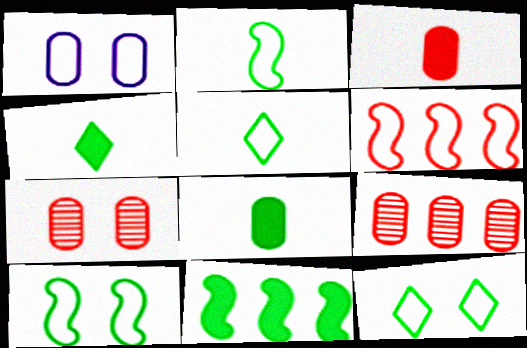[[1, 5, 6], 
[1, 8, 9]]